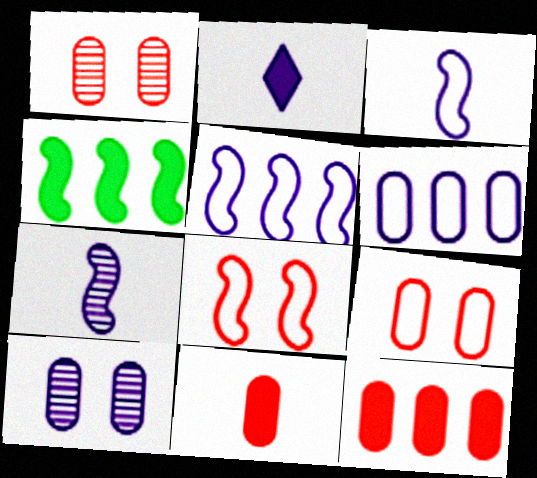[[2, 5, 10], 
[4, 7, 8]]